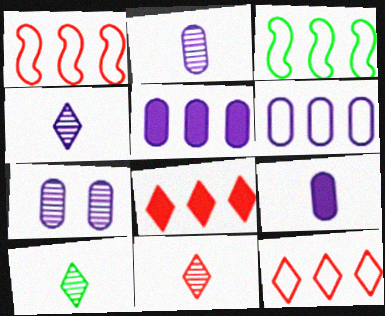[[3, 6, 12], 
[4, 10, 11], 
[6, 7, 9]]